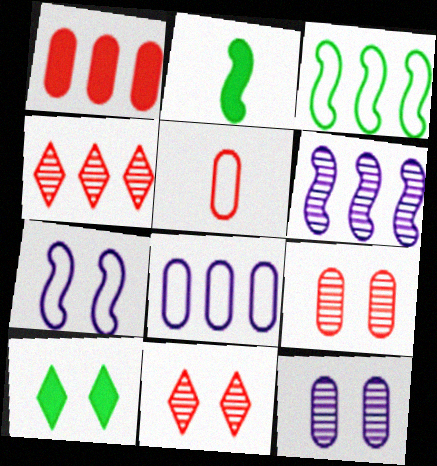[[1, 5, 9], 
[2, 8, 11], 
[5, 6, 10], 
[7, 9, 10]]